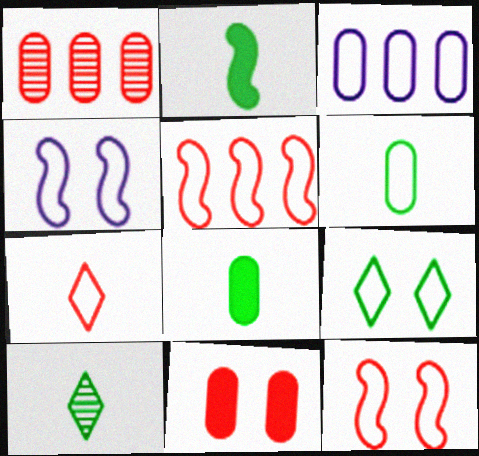[[2, 6, 10]]